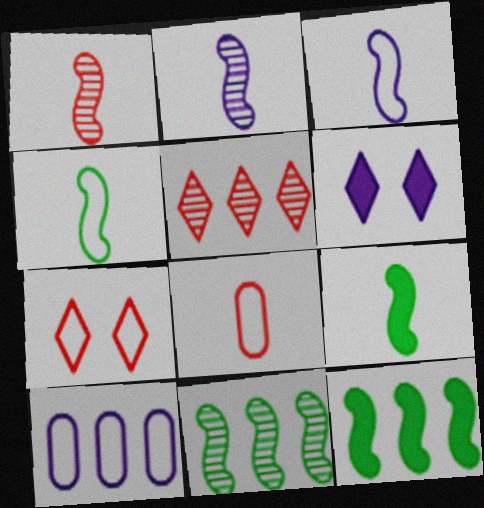[[1, 3, 9], 
[2, 6, 10], 
[4, 7, 10], 
[5, 10, 12], 
[6, 8, 11]]